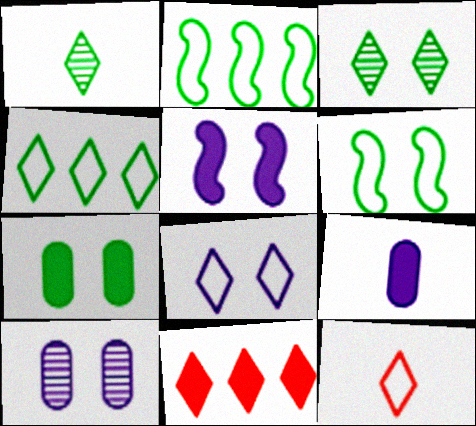[[1, 2, 7], 
[1, 8, 11], 
[3, 6, 7], 
[4, 8, 12], 
[5, 8, 10]]